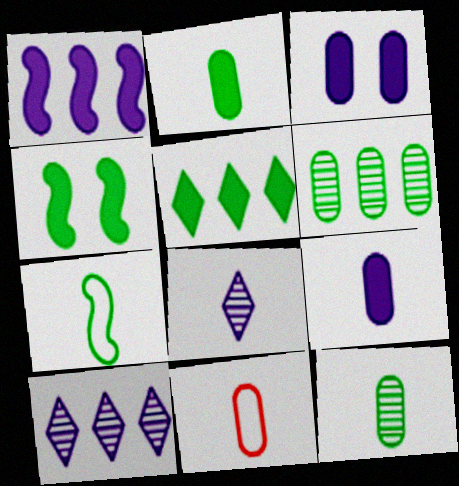[[2, 4, 5], 
[3, 6, 11], 
[4, 10, 11], 
[9, 11, 12]]